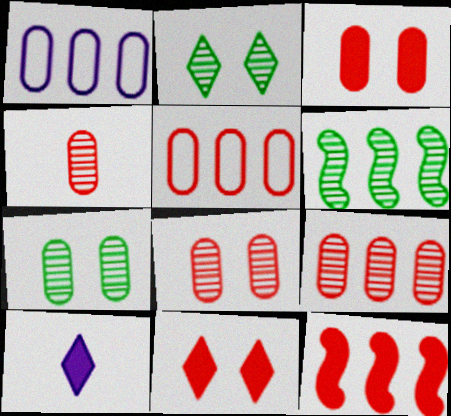[[3, 4, 5], 
[4, 8, 9]]